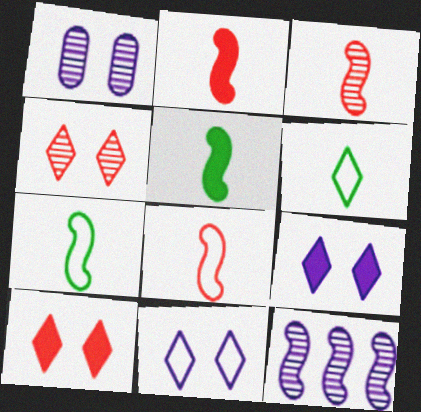[[2, 3, 8]]